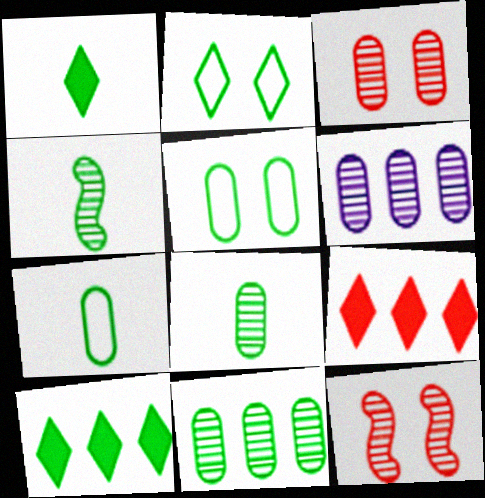[[1, 4, 7], 
[3, 6, 8], 
[4, 5, 10]]